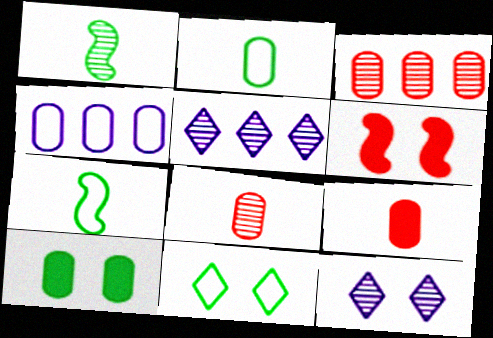[[1, 3, 12], 
[2, 5, 6], 
[4, 8, 10]]